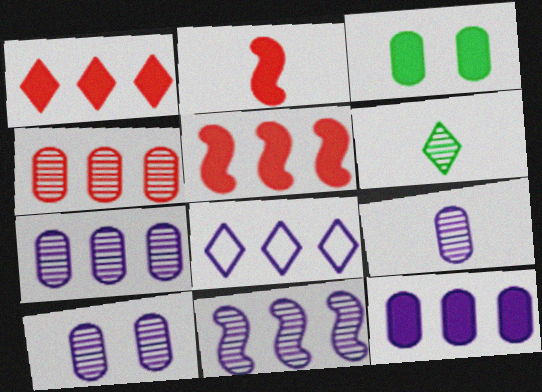[[7, 9, 10], 
[8, 11, 12]]